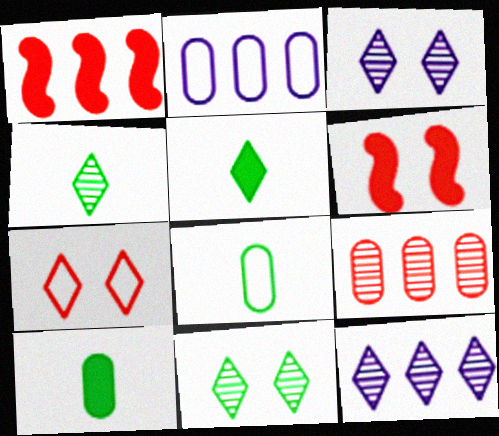[[1, 3, 8], 
[2, 4, 6], 
[5, 7, 12], 
[6, 8, 12]]